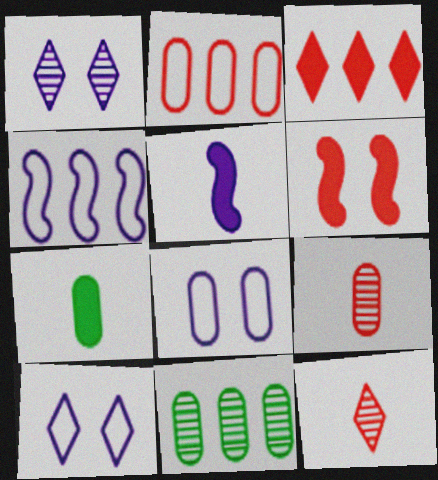[[2, 6, 12], 
[3, 4, 11]]